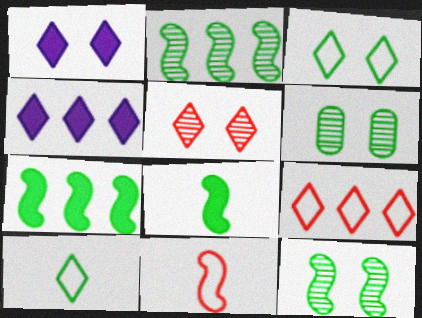[[1, 3, 5], 
[4, 5, 10], 
[4, 6, 11], 
[6, 7, 10]]